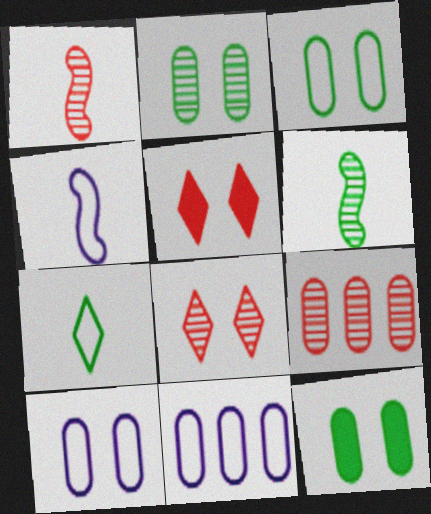[[1, 8, 9], 
[2, 3, 12], 
[5, 6, 11]]